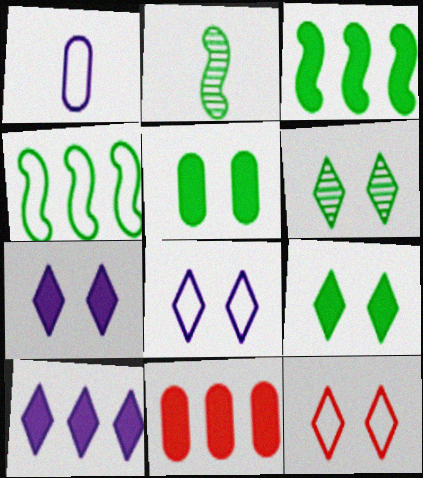[[1, 4, 12], 
[2, 8, 11], 
[3, 10, 11], 
[6, 7, 12]]